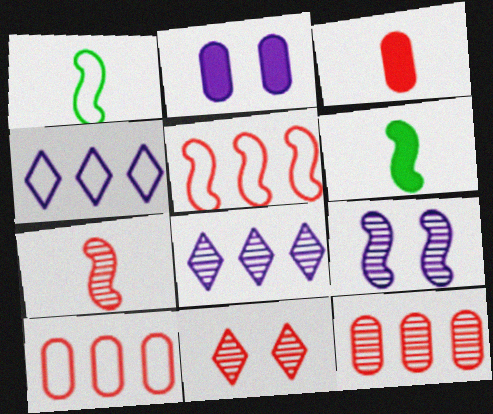[[3, 5, 11], 
[5, 6, 9], 
[7, 11, 12]]